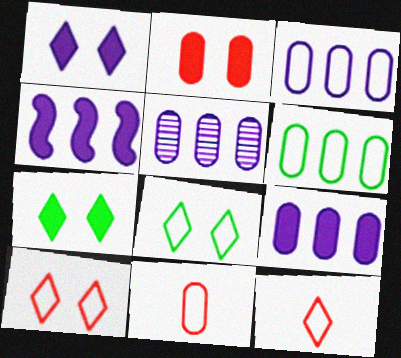[[3, 5, 9]]